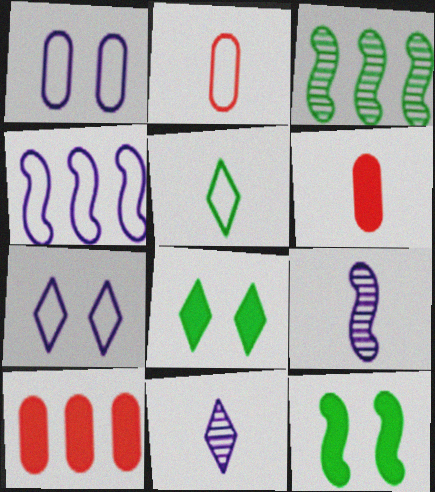[[3, 6, 7], 
[5, 6, 9]]